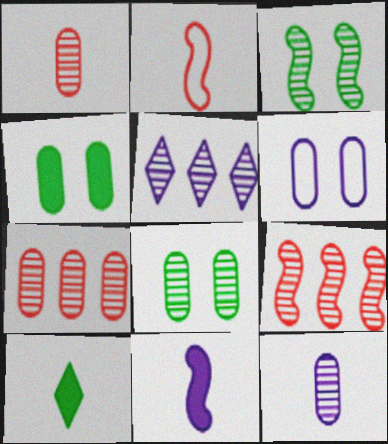[[1, 3, 5], 
[2, 4, 5], 
[2, 10, 12], 
[5, 6, 11], 
[6, 9, 10], 
[7, 8, 12]]